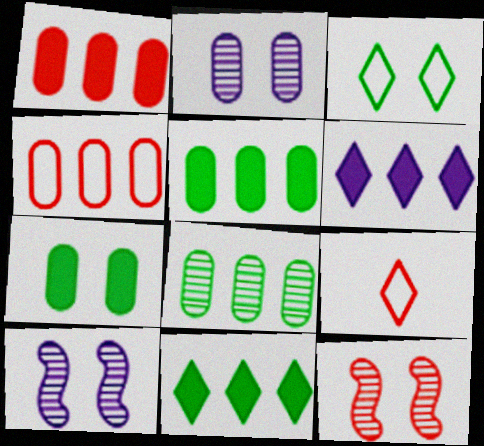[[1, 9, 12], 
[5, 9, 10]]